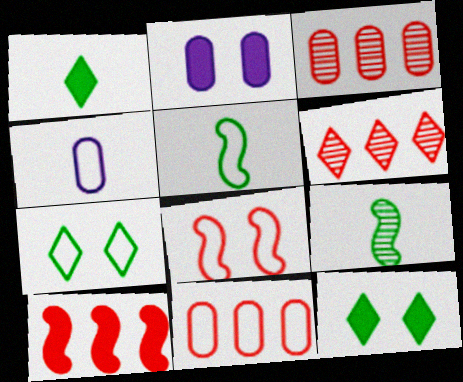[[1, 2, 10], 
[2, 5, 6], 
[6, 10, 11]]